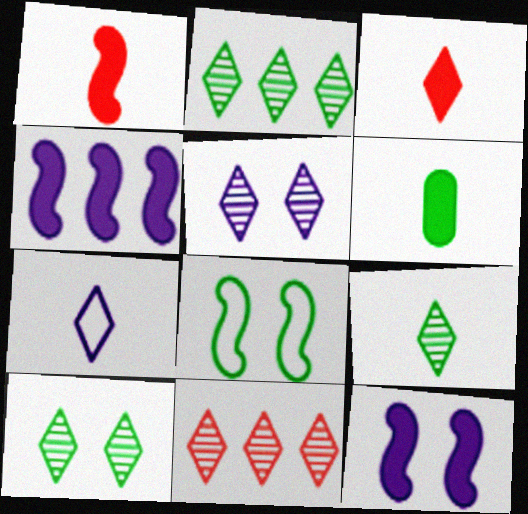[[2, 6, 8], 
[2, 9, 10], 
[3, 7, 9], 
[5, 9, 11]]